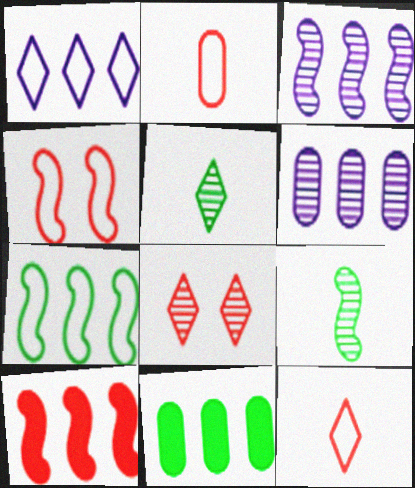[[2, 8, 10], 
[3, 7, 10], 
[6, 8, 9]]